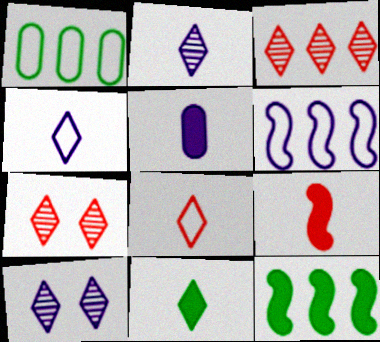[[1, 9, 10], 
[2, 8, 11], 
[5, 6, 10], 
[5, 9, 11]]